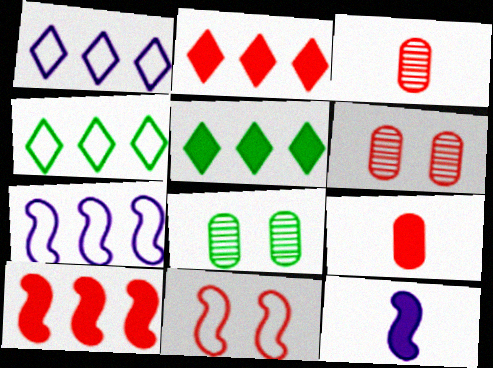[[2, 3, 11], 
[4, 6, 12]]